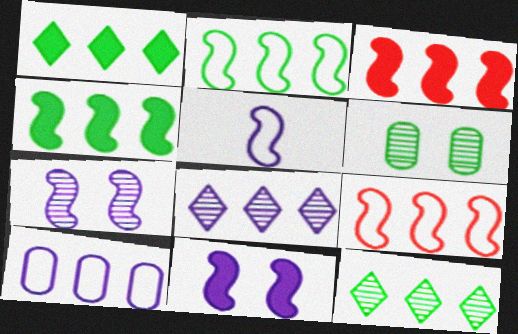[[3, 10, 12]]